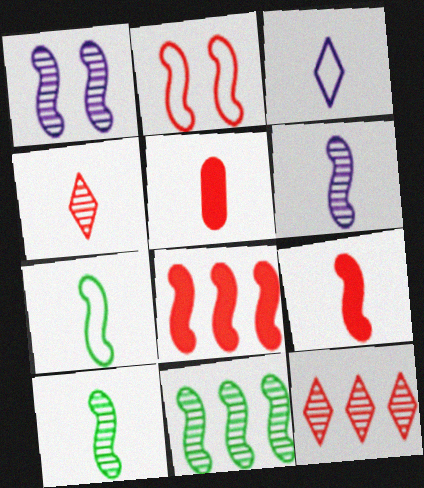[[1, 7, 8], 
[2, 5, 12], 
[3, 5, 10], 
[6, 7, 9]]